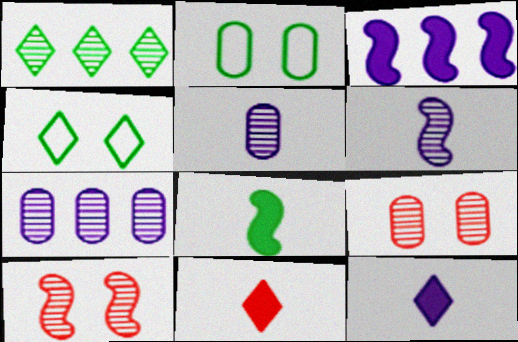[[1, 2, 8], 
[1, 5, 10], 
[1, 6, 9]]